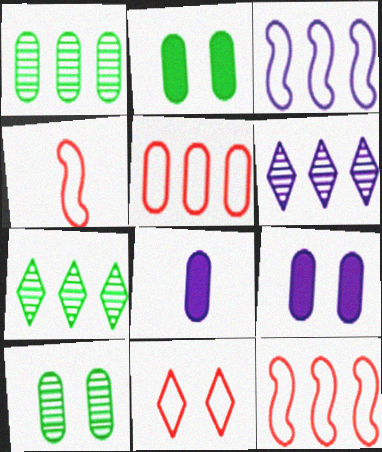[[2, 4, 6], 
[4, 5, 11], 
[4, 7, 9], 
[5, 8, 10]]